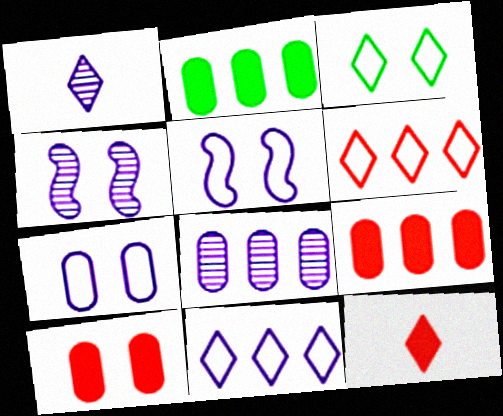[[1, 4, 8], 
[3, 4, 10]]